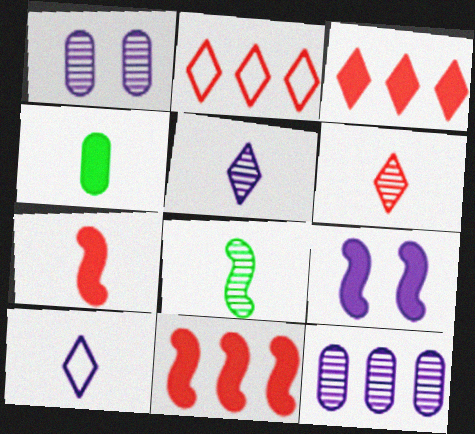[[3, 4, 9], 
[9, 10, 12]]